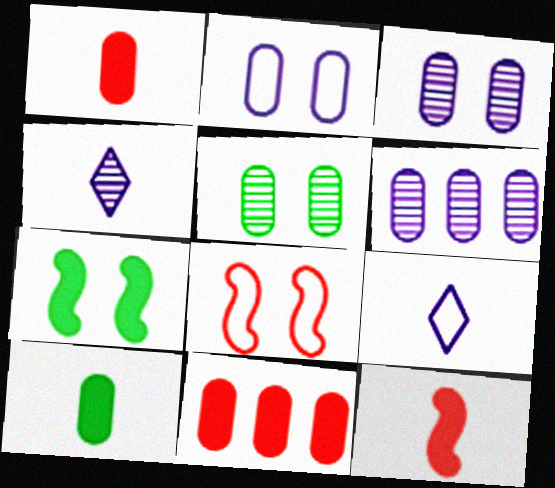[]